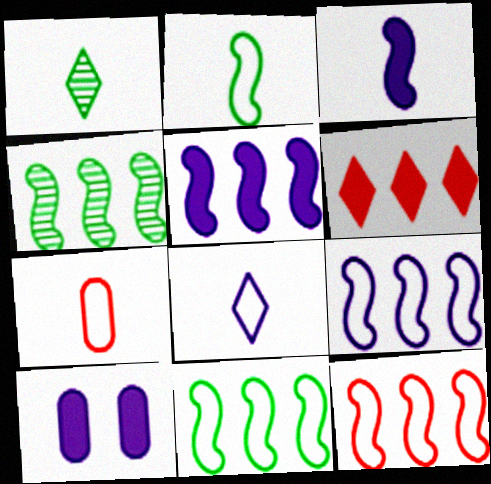[[1, 3, 7], 
[1, 10, 12], 
[2, 7, 8], 
[4, 5, 12], 
[9, 11, 12]]